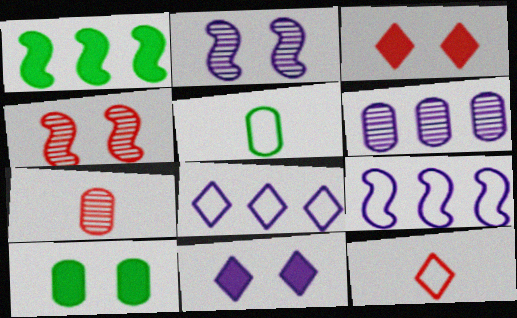[]